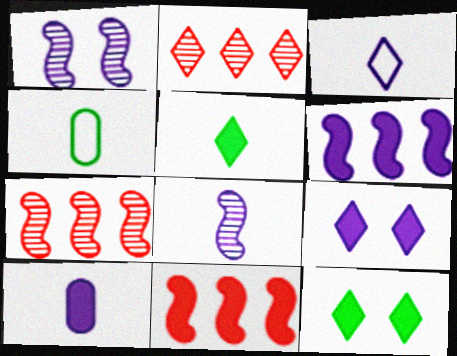[[2, 3, 12], 
[3, 8, 10], 
[4, 7, 9], 
[6, 9, 10], 
[10, 11, 12]]